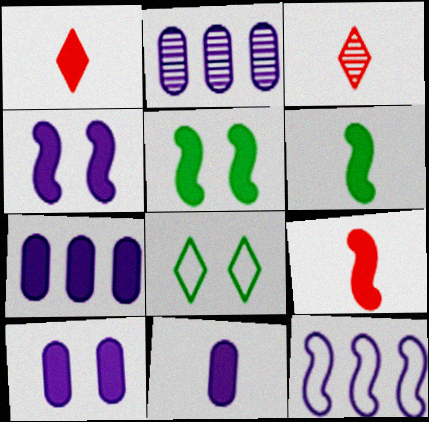[[1, 5, 7], 
[1, 6, 11], 
[2, 8, 9], 
[7, 10, 11]]